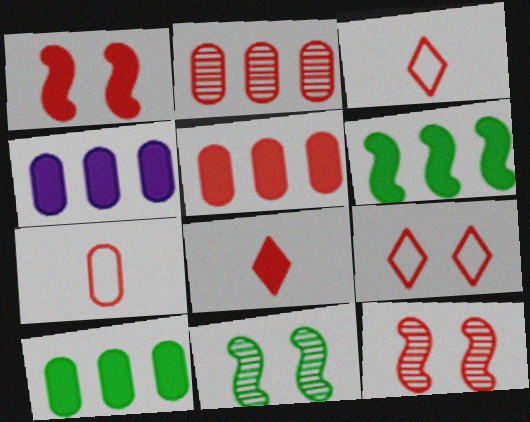[[1, 2, 3], 
[1, 5, 8], 
[3, 4, 11], 
[3, 5, 12], 
[4, 5, 10]]